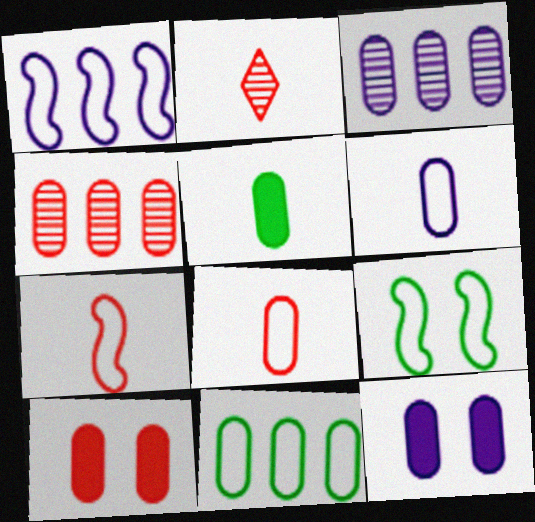[[1, 7, 9], 
[3, 6, 12], 
[4, 8, 10]]